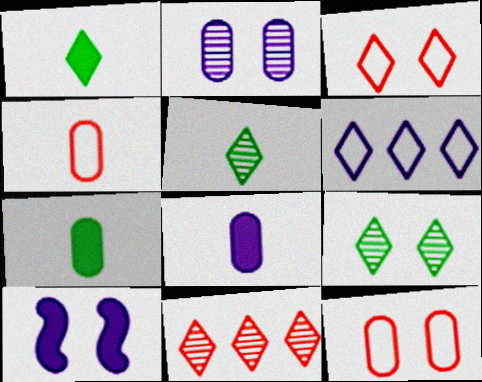[[9, 10, 12]]